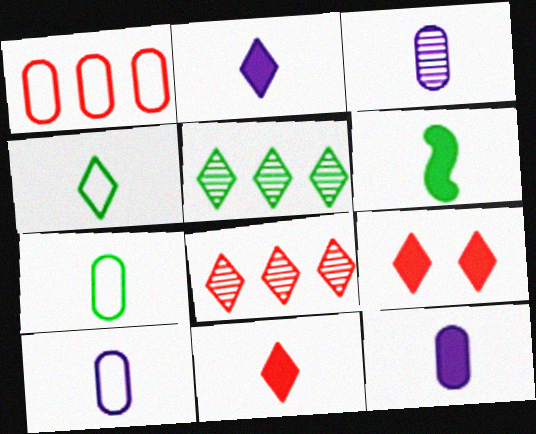[[3, 10, 12], 
[6, 11, 12]]